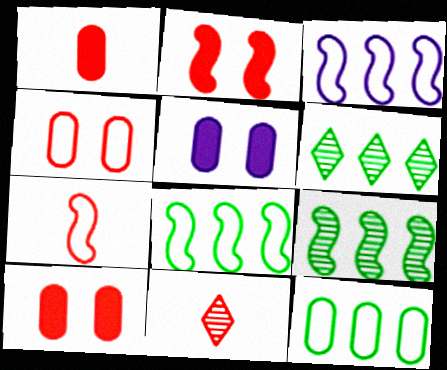[[1, 7, 11], 
[5, 6, 7], 
[5, 8, 11]]